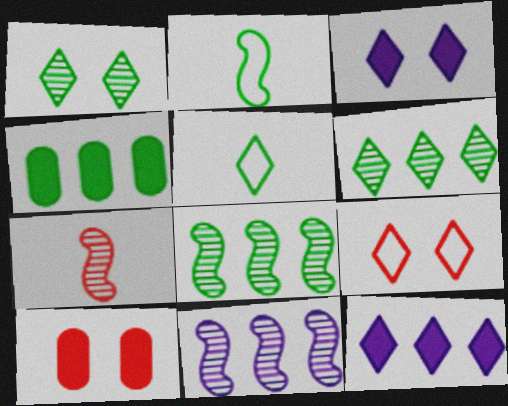[[1, 2, 4], 
[1, 3, 9], 
[5, 10, 11]]